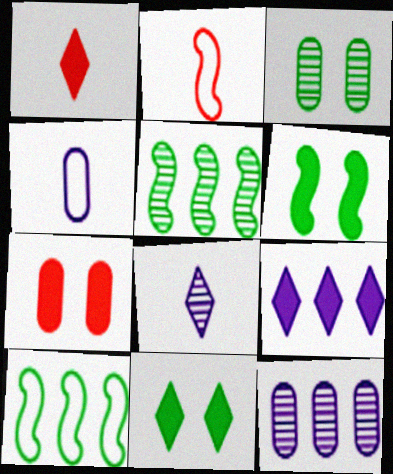[[1, 9, 11], 
[2, 3, 9], 
[2, 11, 12], 
[7, 8, 10]]